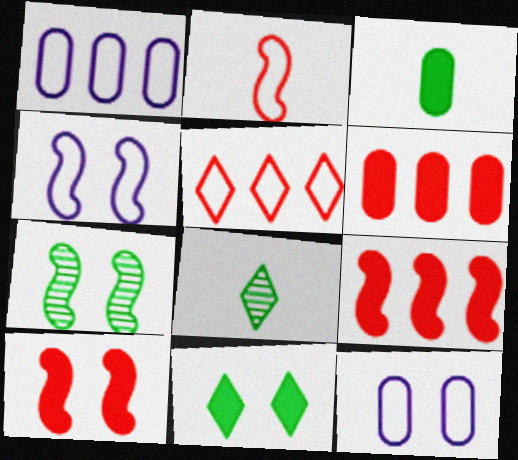[[1, 8, 10], 
[4, 6, 8], 
[4, 7, 10], 
[8, 9, 12]]